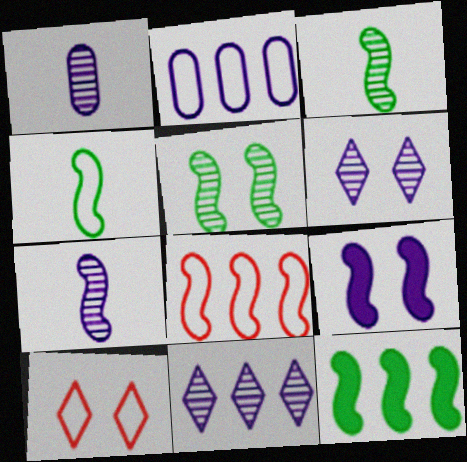[[1, 10, 12], 
[2, 4, 10], 
[3, 8, 9], 
[4, 5, 12]]